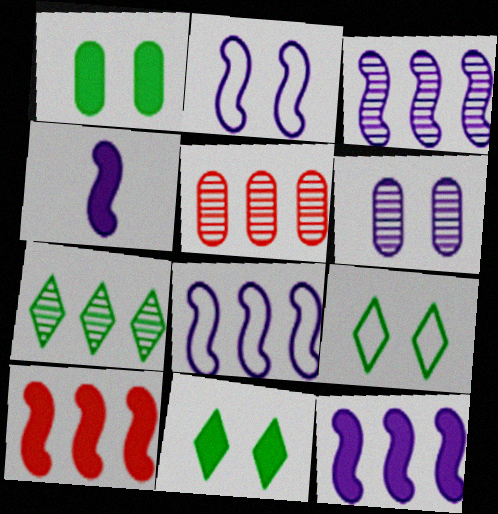[[2, 3, 4], 
[3, 5, 7], 
[3, 8, 12], 
[4, 5, 9]]